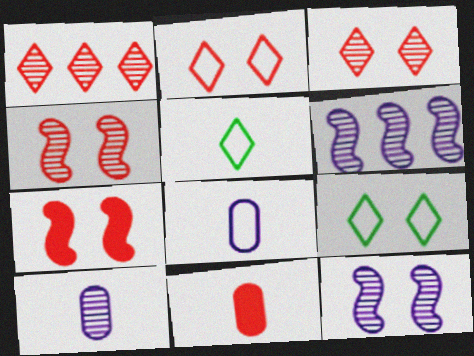[[6, 9, 11]]